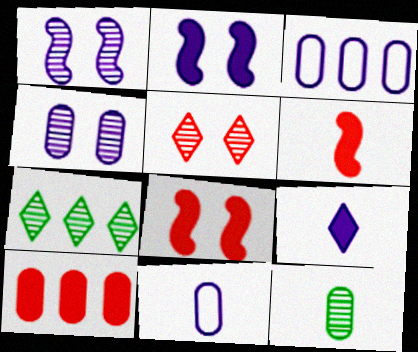[[1, 3, 9], 
[7, 8, 11]]